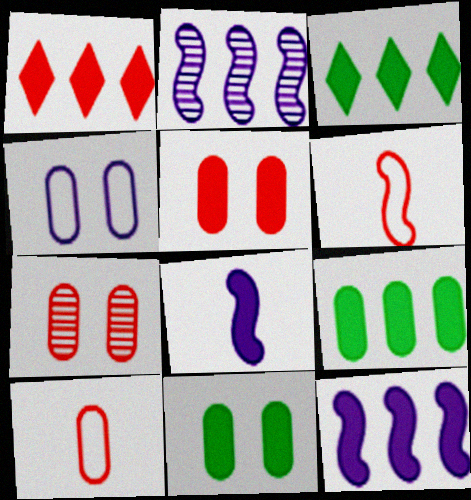[[1, 6, 7], 
[1, 8, 11], 
[1, 9, 12], 
[3, 5, 8], 
[4, 7, 11]]